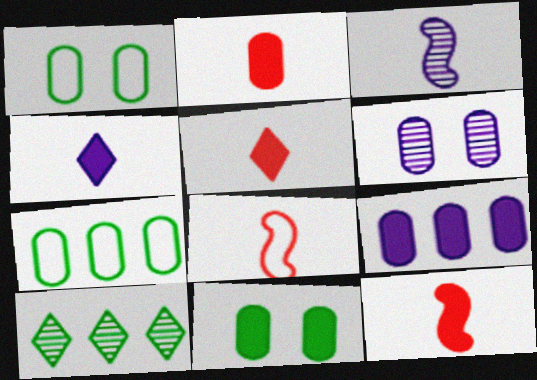[[2, 5, 12], 
[2, 6, 7], 
[2, 9, 11]]